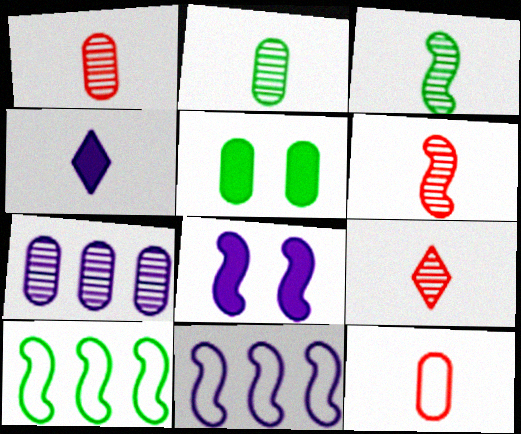[[1, 6, 9], 
[3, 4, 12], 
[5, 7, 12], 
[5, 9, 11], 
[6, 8, 10]]